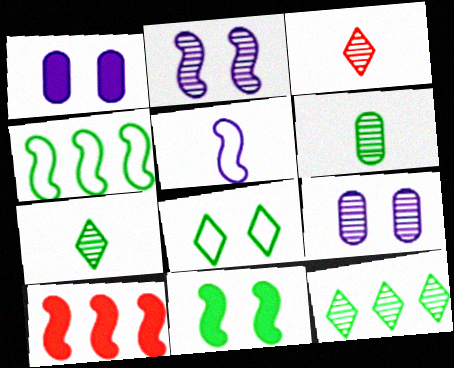[[1, 3, 4]]